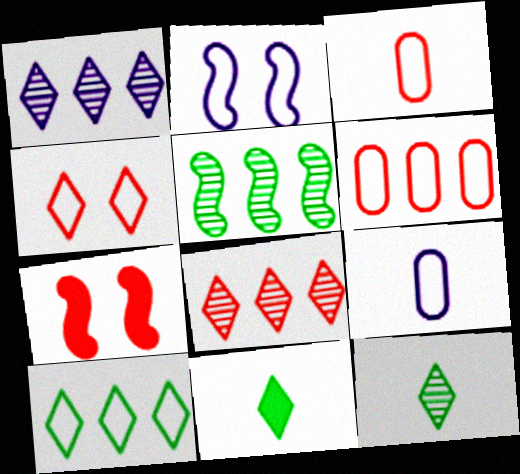[[1, 4, 11], 
[2, 3, 10], 
[3, 7, 8]]